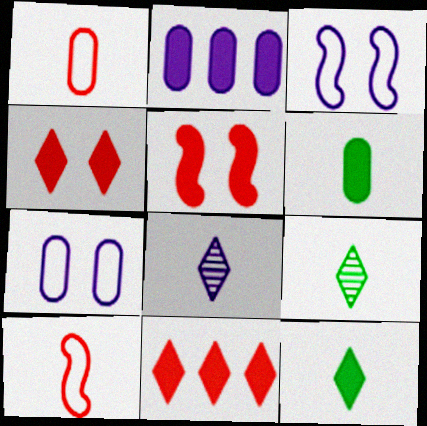[[2, 3, 8], 
[2, 5, 12], 
[6, 8, 10]]